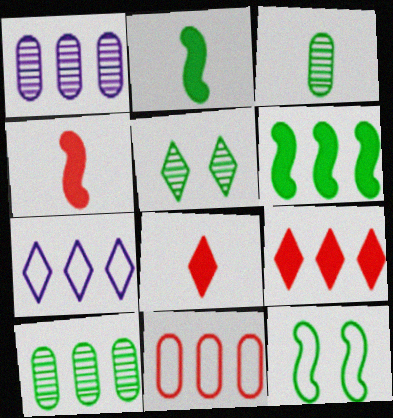[[1, 8, 12], 
[5, 7, 8]]